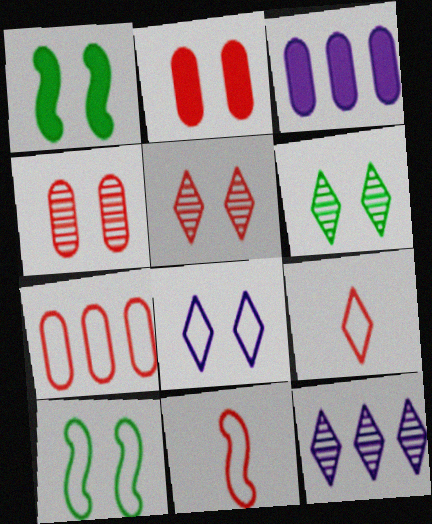[[1, 4, 8], 
[3, 6, 11]]